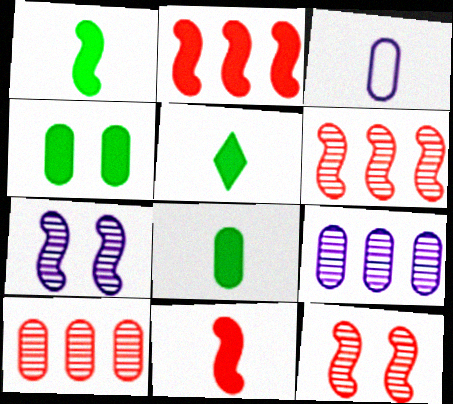[[1, 5, 8], 
[3, 4, 10]]